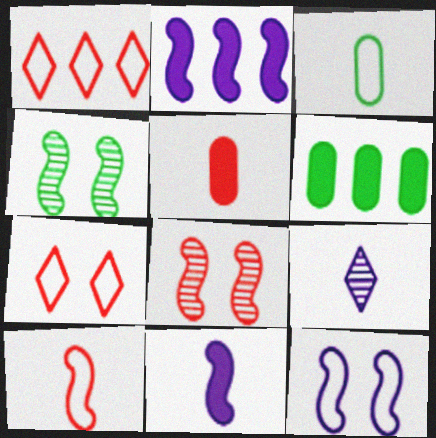[[1, 3, 12], 
[1, 5, 8], 
[2, 4, 10]]